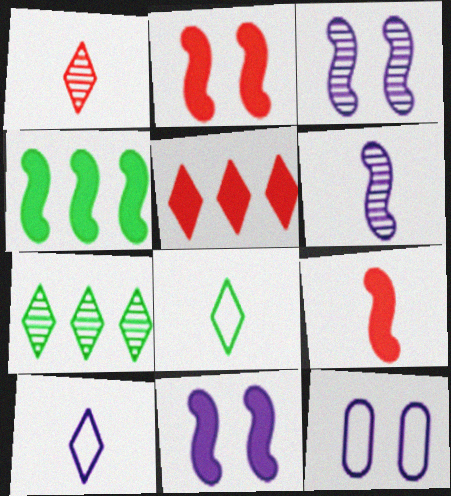[[1, 4, 12], 
[4, 9, 11], 
[7, 9, 12]]